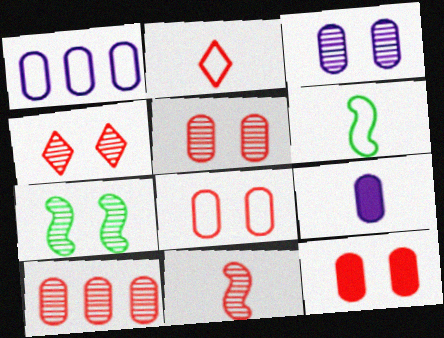[[1, 3, 9], 
[3, 4, 7], 
[4, 10, 11], 
[5, 8, 12]]